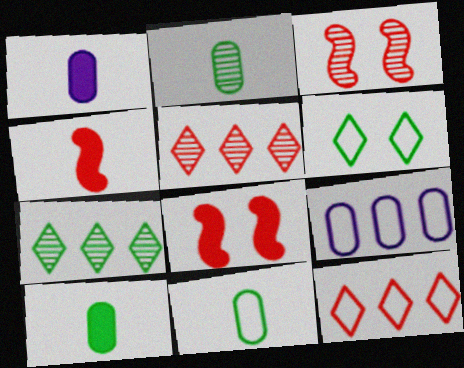[[2, 10, 11]]